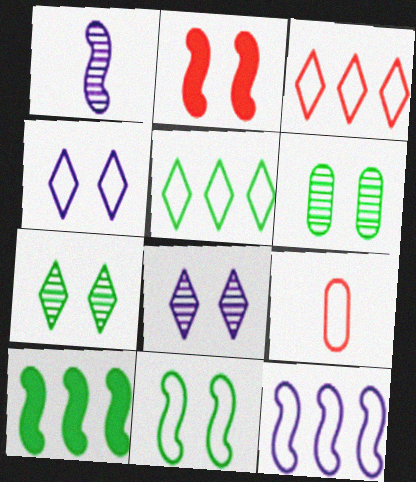[[2, 4, 6], 
[8, 9, 10]]